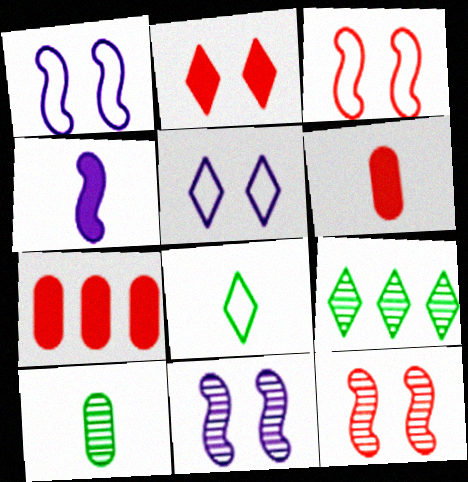[[1, 6, 9], 
[7, 8, 11]]